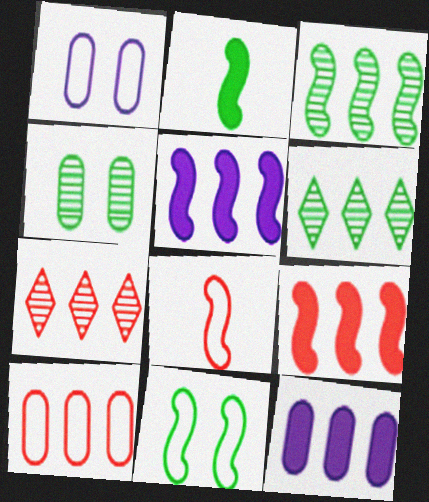[[1, 2, 7], 
[2, 3, 11], 
[5, 6, 10], 
[7, 9, 10]]